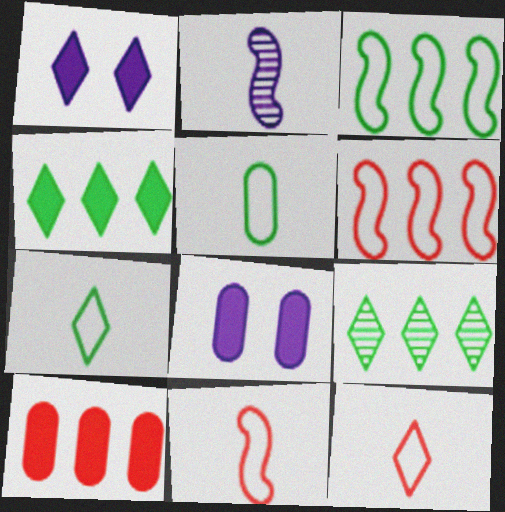[[1, 9, 12], 
[8, 9, 11]]